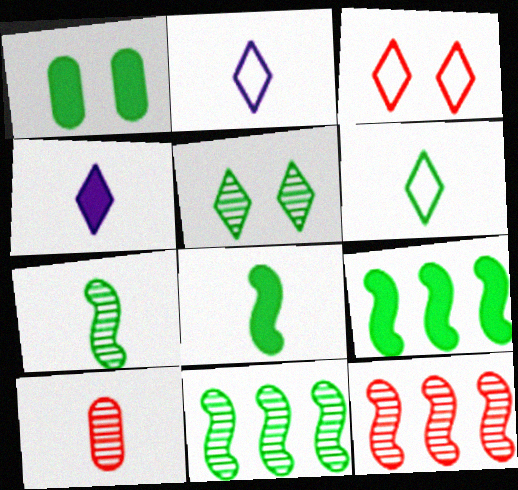[[1, 2, 12], 
[1, 6, 11], 
[2, 8, 10]]